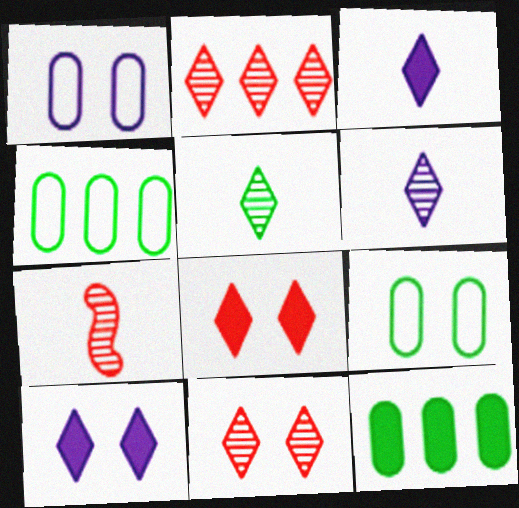[[4, 7, 10]]